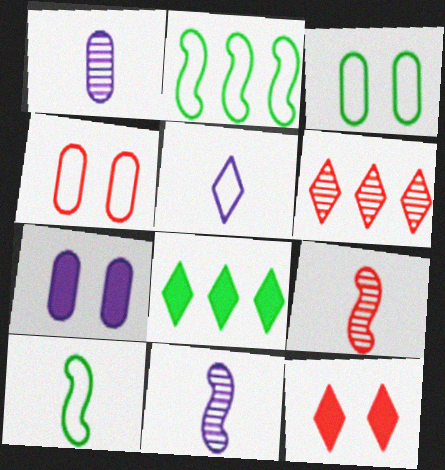[[1, 2, 12], 
[2, 4, 5], 
[4, 8, 11], 
[6, 7, 10]]